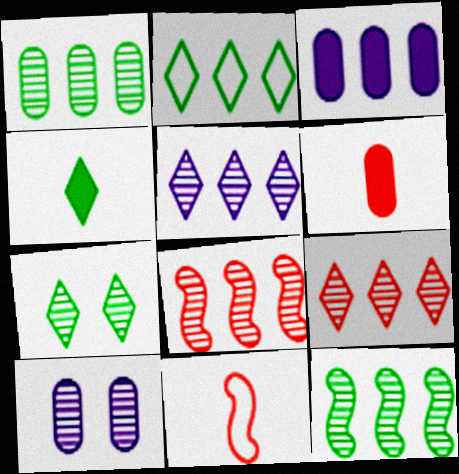[[1, 5, 8], 
[2, 3, 8], 
[2, 4, 7], 
[3, 7, 11]]